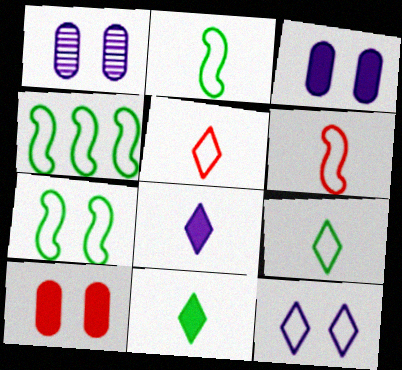[[2, 4, 7]]